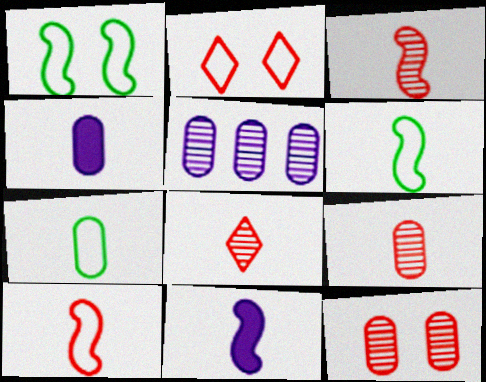[[3, 6, 11], 
[3, 8, 9], 
[4, 6, 8], 
[4, 7, 9], 
[7, 8, 11]]